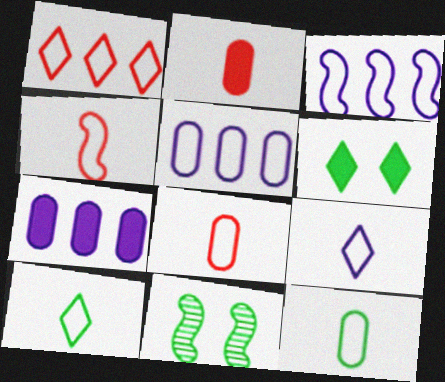[[4, 9, 12]]